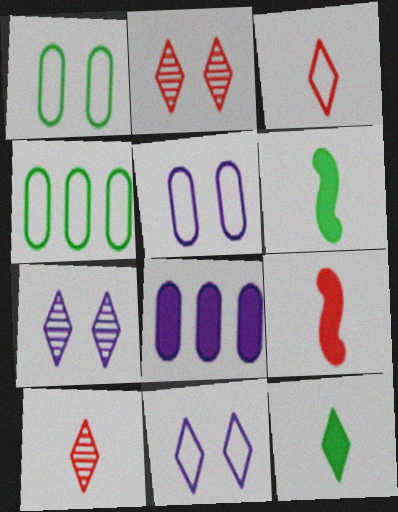[[4, 7, 9]]